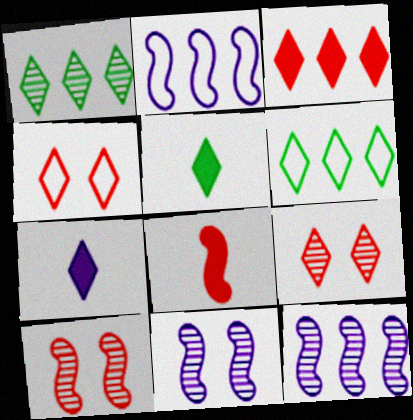[[1, 4, 7], 
[6, 7, 9]]